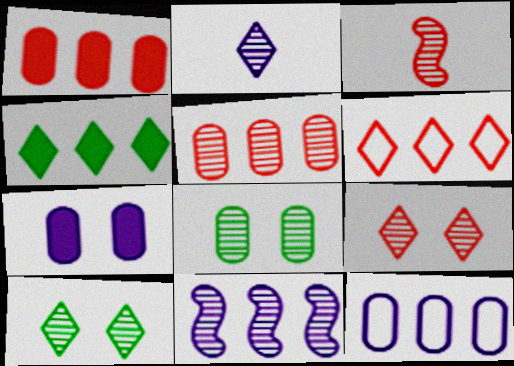[[3, 5, 9]]